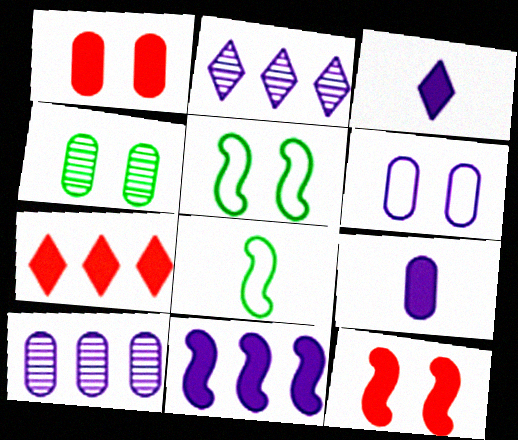[[1, 2, 8], 
[1, 4, 6], 
[6, 9, 10]]